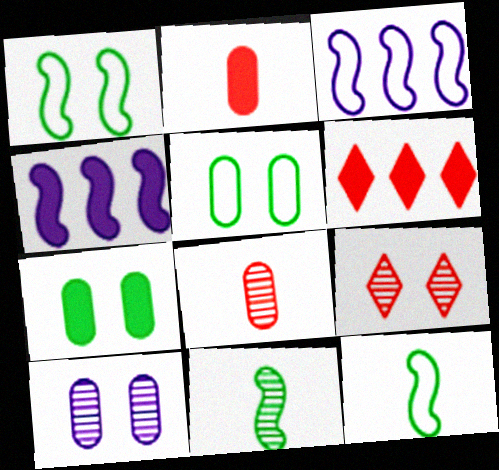[[6, 10, 12]]